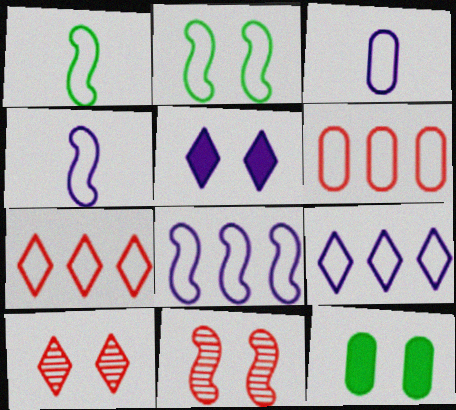[[2, 3, 7]]